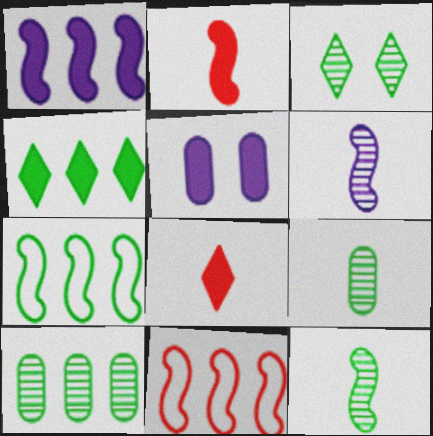[[2, 4, 5], 
[3, 10, 12], 
[4, 7, 10]]